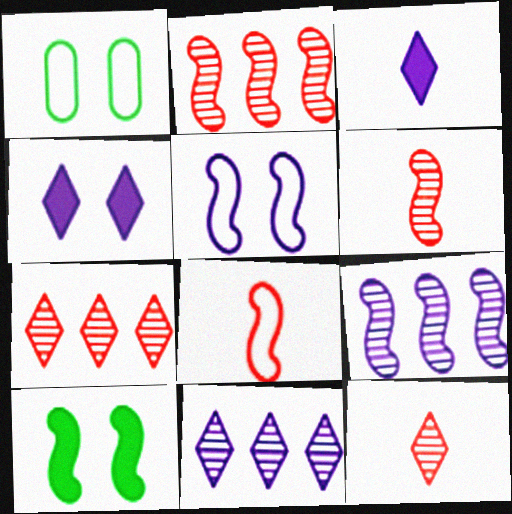[[1, 2, 3], 
[8, 9, 10]]